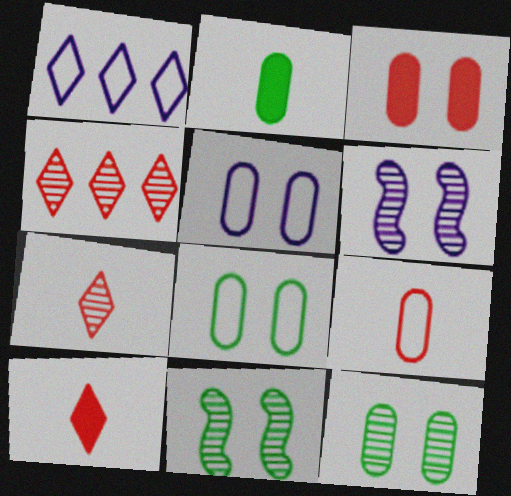[[3, 5, 12]]